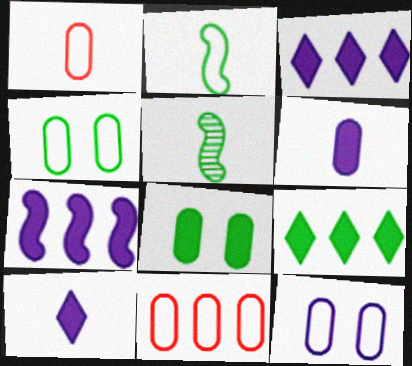[[1, 5, 10], 
[4, 5, 9]]